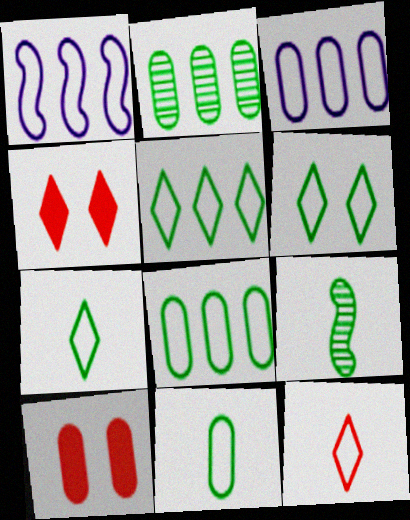[[3, 4, 9], 
[5, 6, 7]]